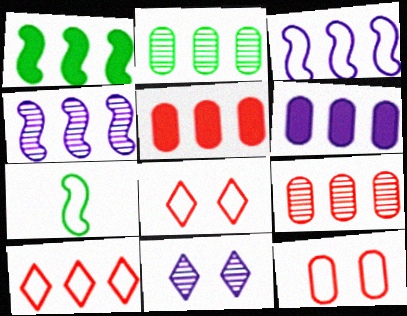[[5, 7, 11]]